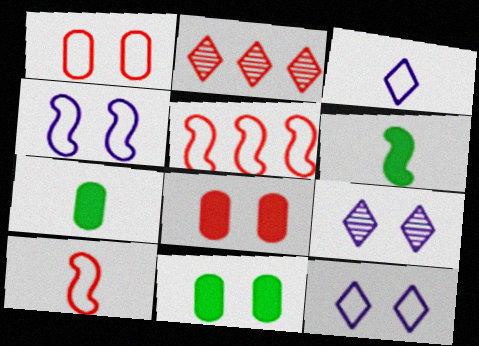[[2, 4, 7], 
[2, 8, 10], 
[5, 7, 9]]